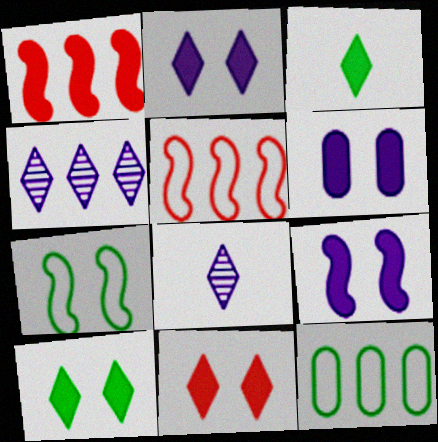[[1, 3, 6], 
[1, 4, 12], 
[2, 6, 9], 
[2, 10, 11]]